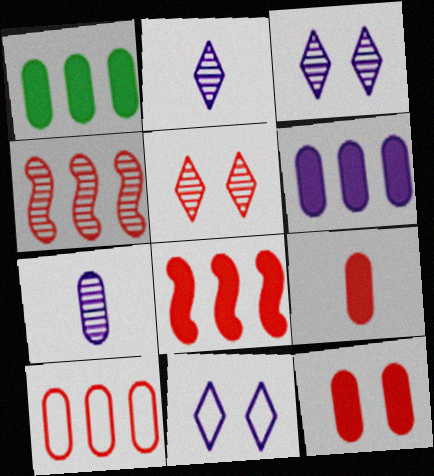[]